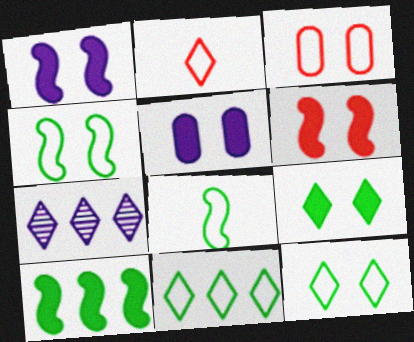[[2, 7, 9], 
[5, 6, 9]]